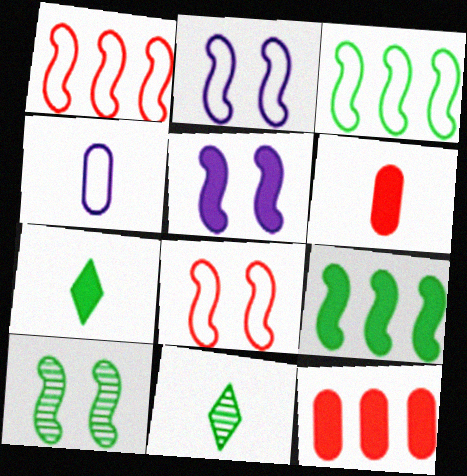[[2, 11, 12], 
[5, 7, 12], 
[5, 8, 10]]